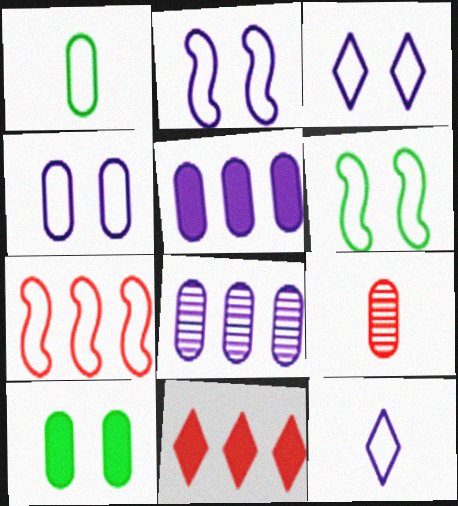[[1, 3, 7], 
[2, 3, 4]]